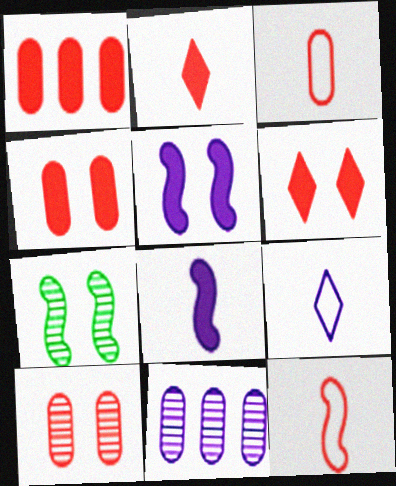[[1, 3, 10], 
[1, 7, 9], 
[5, 9, 11]]